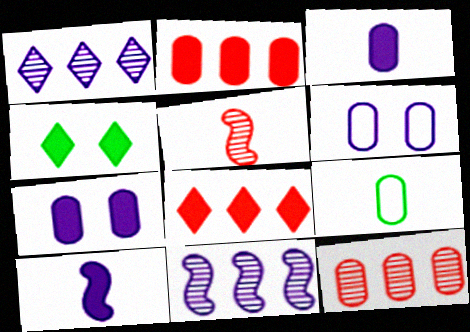[[1, 6, 10], 
[2, 4, 10], 
[7, 9, 12]]